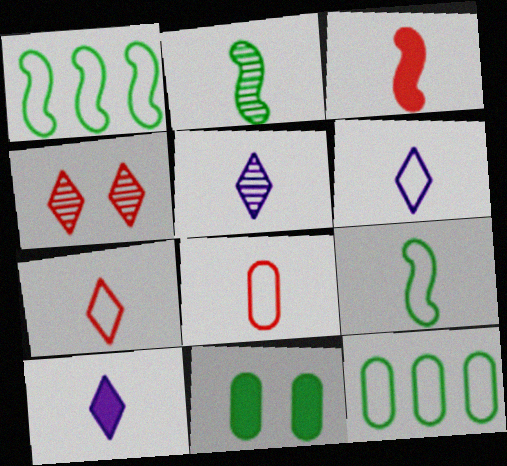[[2, 8, 10], 
[5, 6, 10], 
[6, 8, 9]]